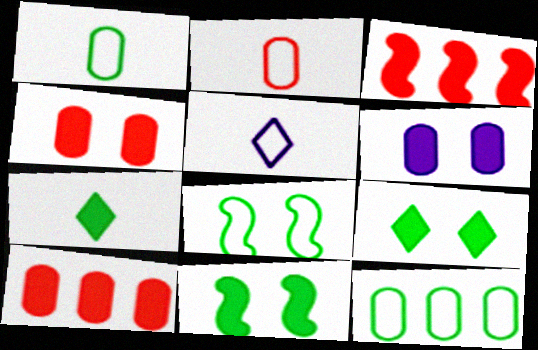[[3, 6, 7]]